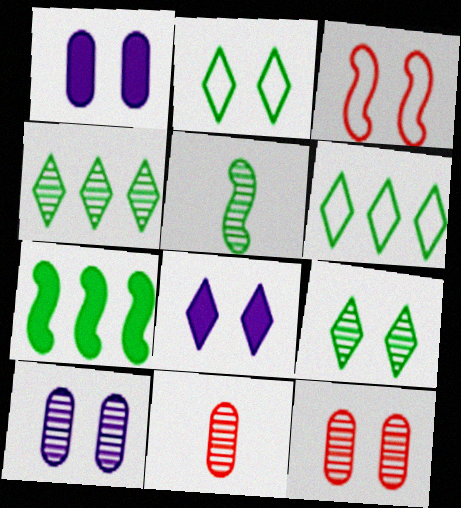[[1, 3, 9]]